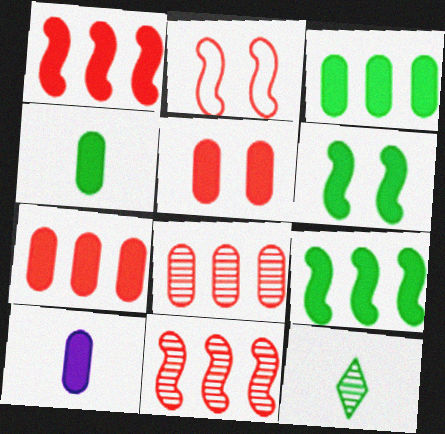[[3, 5, 10]]